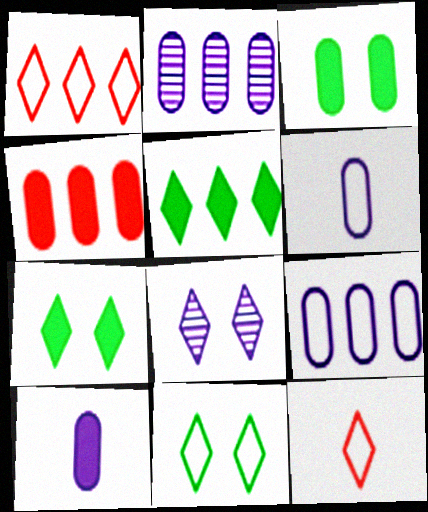[[3, 4, 10], 
[5, 8, 12]]